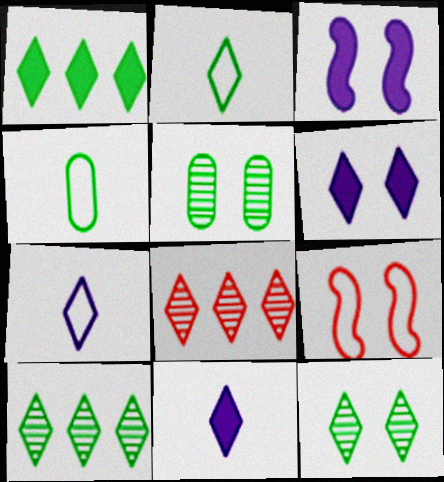[[1, 2, 12], 
[2, 6, 8], 
[3, 4, 8], 
[5, 6, 9]]